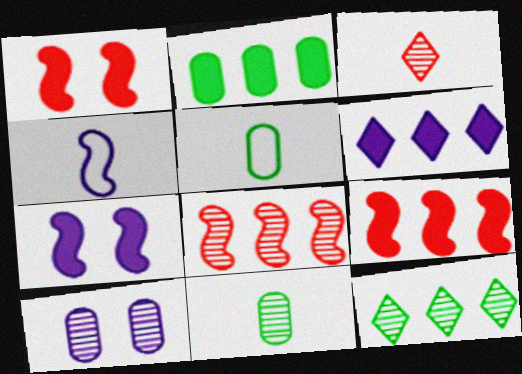[[2, 6, 9], 
[4, 6, 10]]